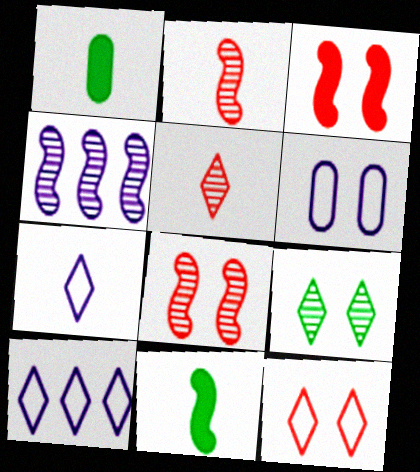[[1, 2, 7], 
[1, 4, 12], 
[1, 8, 10], 
[3, 6, 9]]